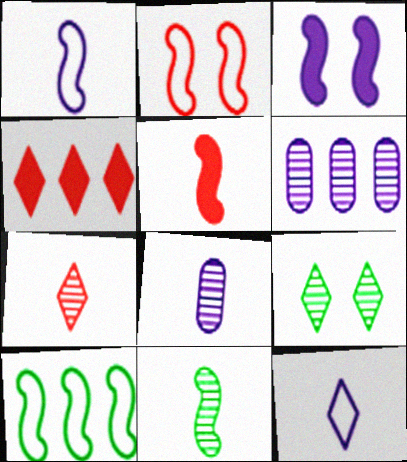[[1, 2, 10], 
[1, 5, 11], 
[3, 6, 12], 
[4, 6, 10], 
[4, 9, 12], 
[7, 8, 11]]